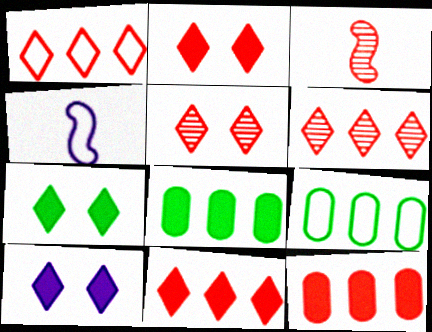[[1, 6, 11], 
[2, 7, 10], 
[3, 9, 10], 
[4, 5, 8]]